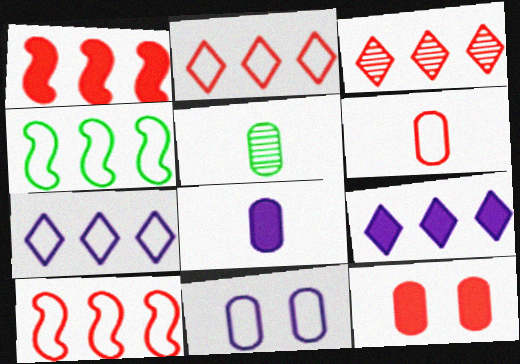[[5, 6, 8]]